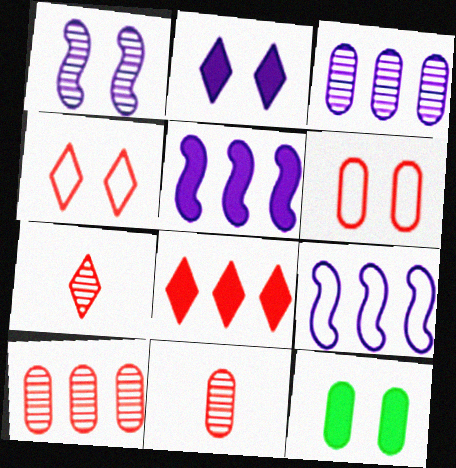[[1, 4, 12], 
[4, 7, 8], 
[7, 9, 12]]